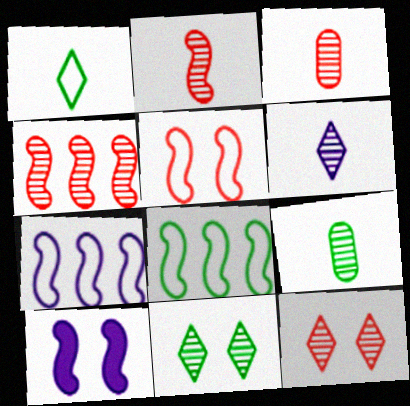[[2, 6, 9], 
[2, 8, 10], 
[3, 4, 12]]